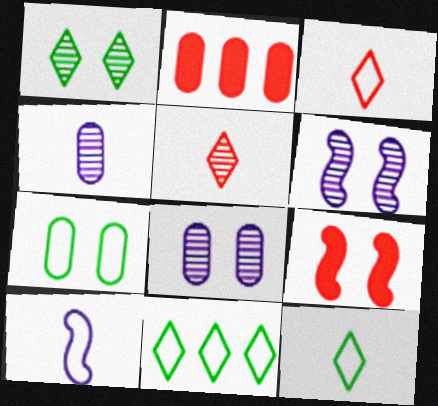[[1, 2, 10], 
[2, 4, 7], 
[2, 6, 12], 
[4, 9, 11]]